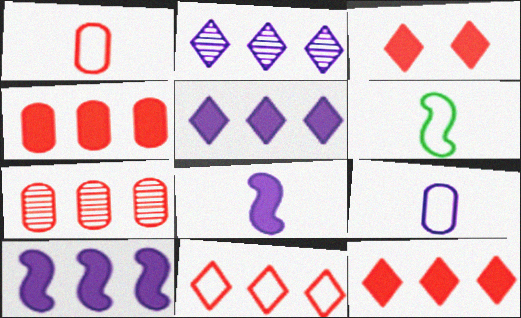[]